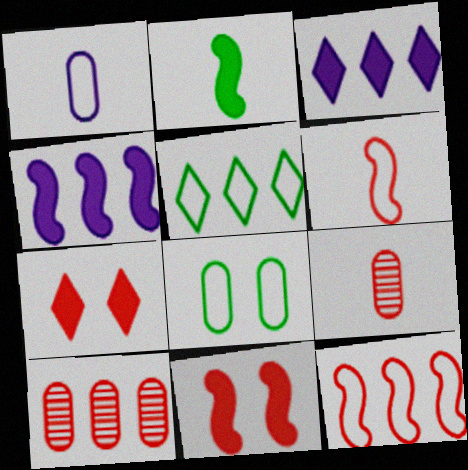[[2, 4, 11], 
[4, 5, 10], 
[6, 7, 10], 
[7, 9, 12]]